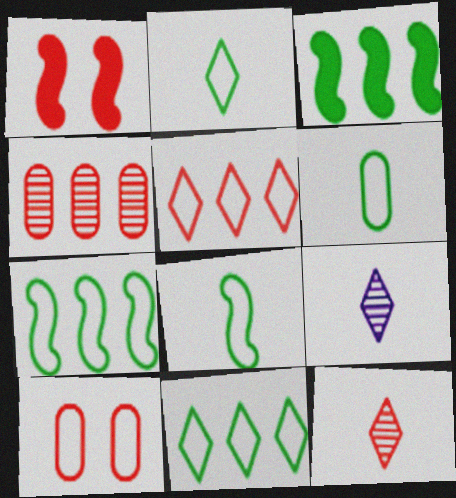[[2, 6, 8], 
[3, 9, 10]]